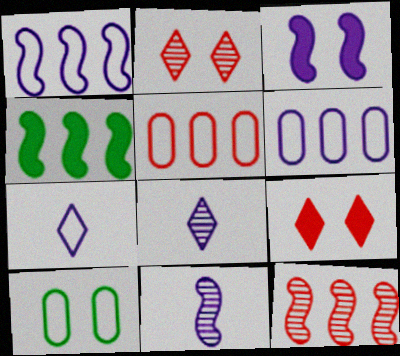[[1, 3, 11], 
[1, 4, 12], 
[2, 3, 10], 
[3, 6, 8]]